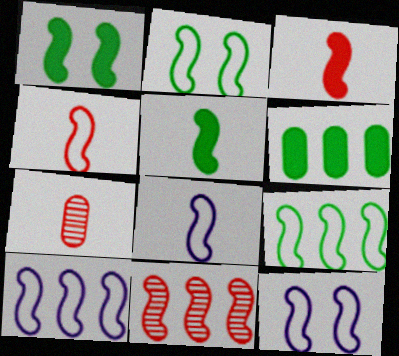[[1, 8, 11], 
[2, 4, 10], 
[4, 9, 12], 
[5, 11, 12], 
[8, 10, 12]]